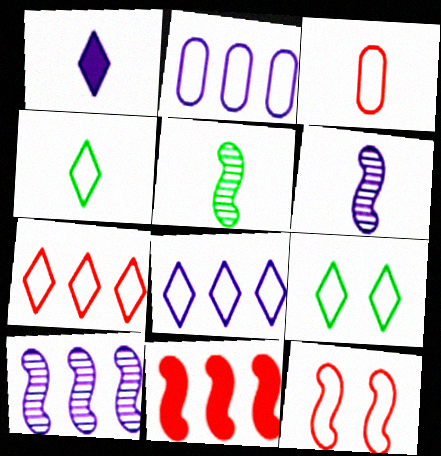[[1, 3, 5], 
[2, 4, 12], 
[3, 7, 12]]